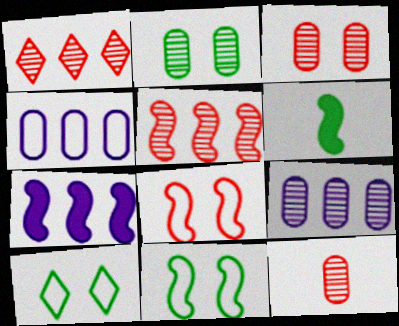[[2, 9, 12], 
[7, 10, 12]]